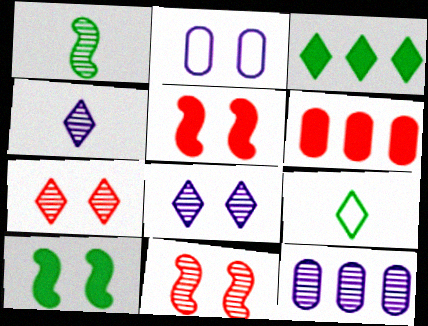[[1, 7, 12], 
[2, 7, 10], 
[5, 9, 12]]